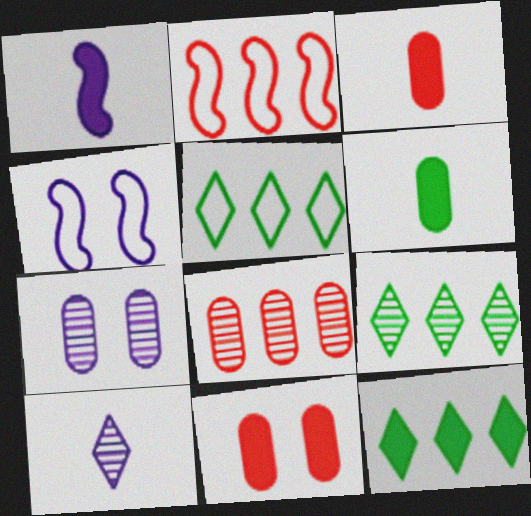[[1, 11, 12], 
[3, 4, 9], 
[5, 9, 12]]